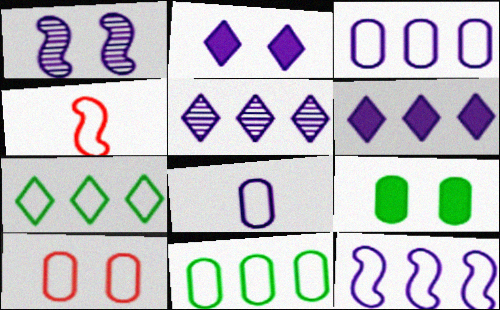[[1, 6, 8], 
[4, 5, 9], 
[8, 10, 11]]